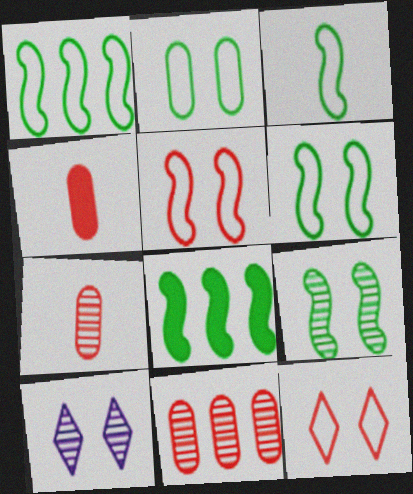[[1, 3, 6], 
[1, 4, 10], 
[3, 8, 9]]